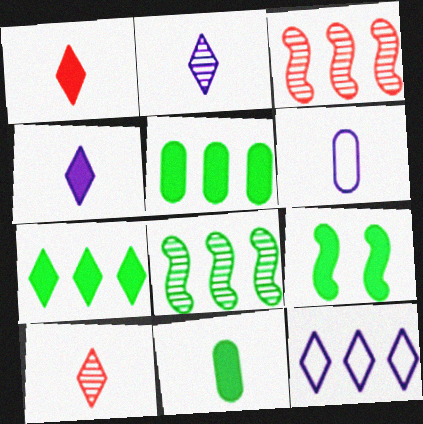[[3, 5, 12], 
[7, 9, 11]]